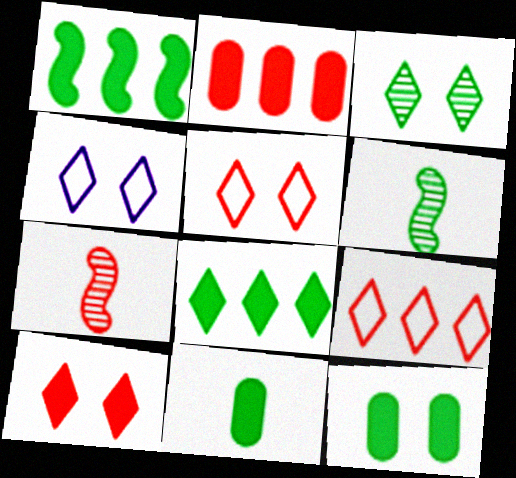[[2, 4, 6], 
[2, 5, 7], 
[3, 4, 10]]